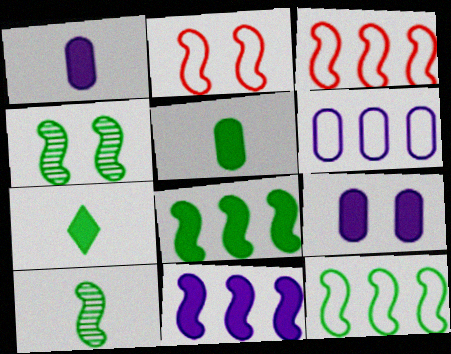[[2, 10, 11]]